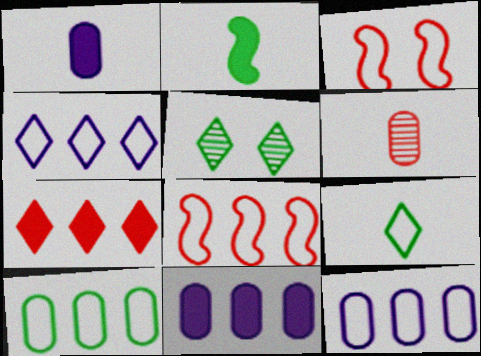[[1, 5, 8], 
[2, 5, 10], 
[3, 6, 7], 
[3, 9, 12], 
[4, 8, 10]]